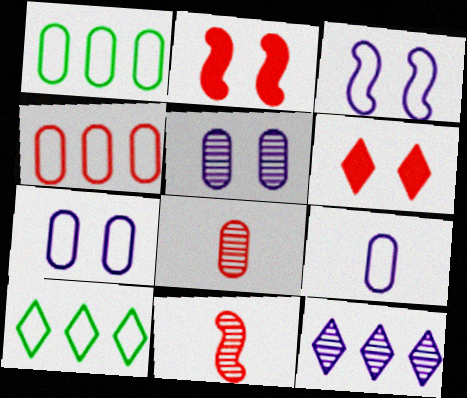[[4, 6, 11]]